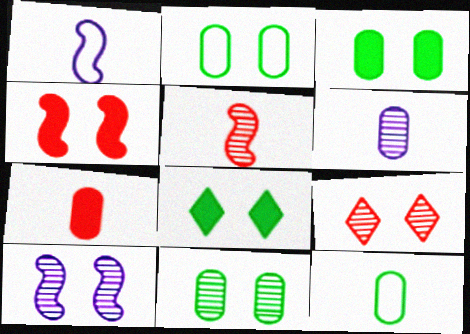[[2, 3, 11], 
[6, 7, 12], 
[9, 10, 11]]